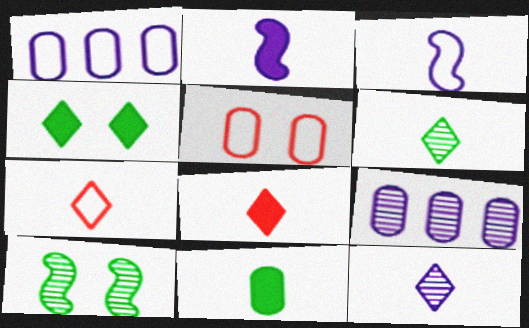[[1, 8, 10], 
[2, 8, 11], 
[5, 9, 11]]